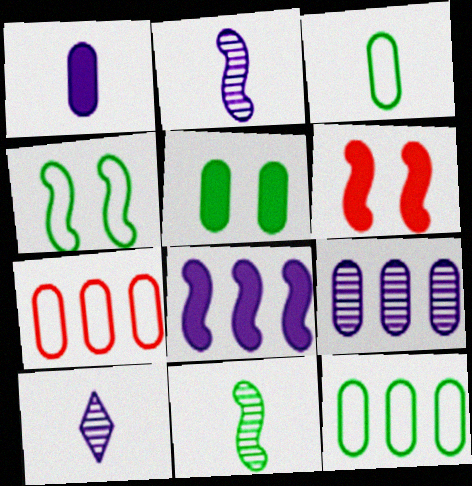[[6, 10, 12]]